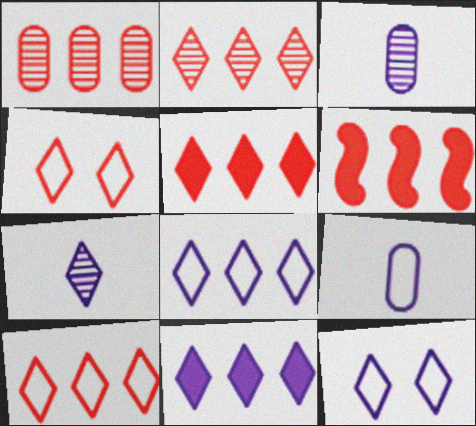[[1, 6, 10], 
[2, 5, 10], 
[7, 11, 12]]